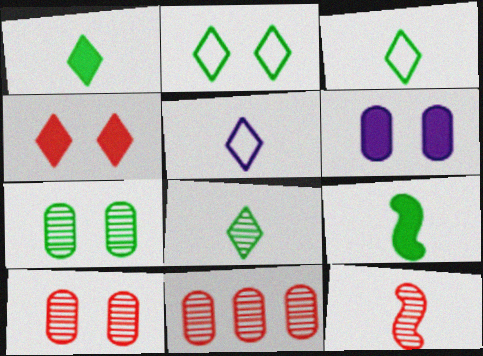[[1, 3, 8]]